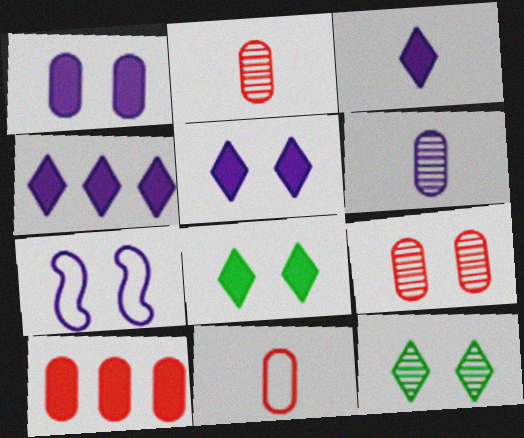[[3, 4, 5], 
[4, 6, 7], 
[7, 8, 9], 
[9, 10, 11]]